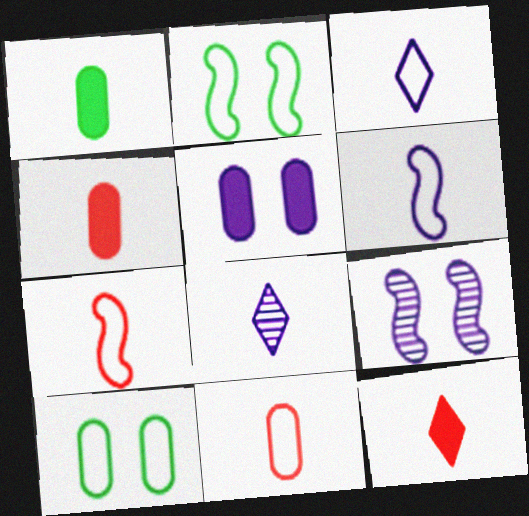[[1, 7, 8]]